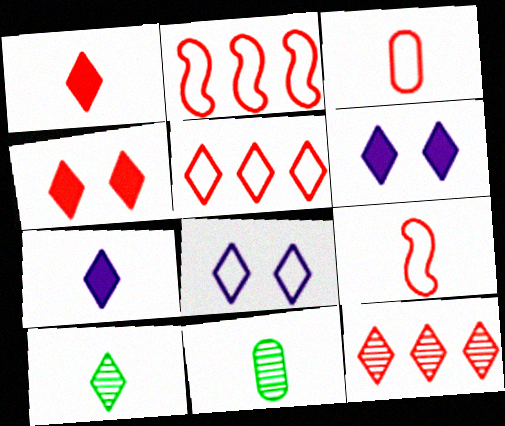[[2, 6, 11], 
[5, 6, 10], 
[7, 9, 11]]